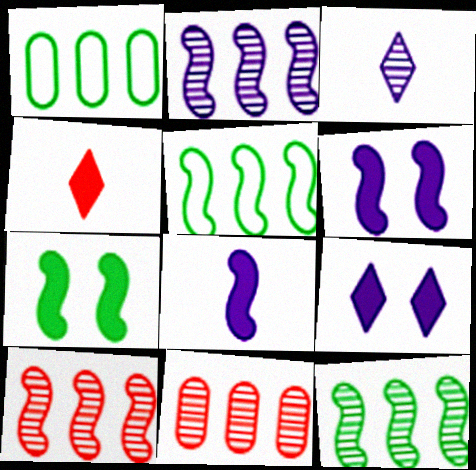[[2, 10, 12]]